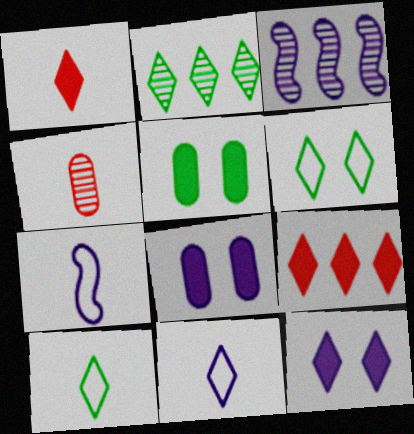[[3, 8, 11]]